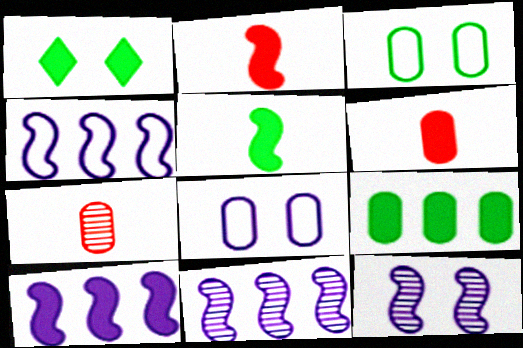[[1, 4, 7], 
[1, 5, 9], 
[1, 6, 10], 
[4, 10, 11], 
[7, 8, 9]]